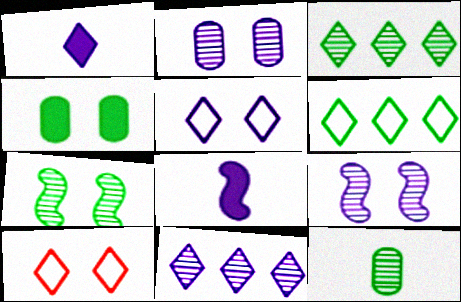[[1, 3, 10], 
[1, 5, 11], 
[3, 7, 12], 
[4, 9, 10]]